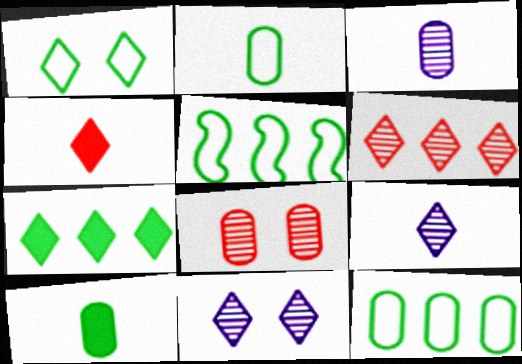[[1, 2, 5]]